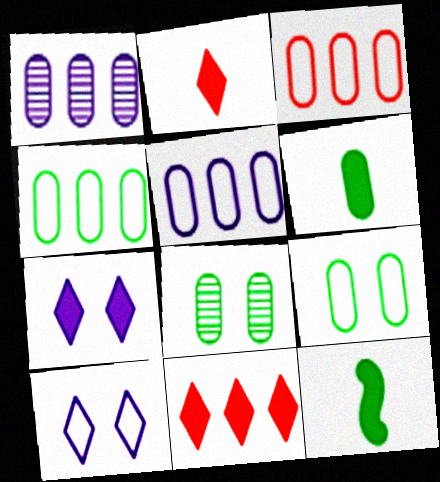[[3, 4, 5], 
[4, 6, 8]]